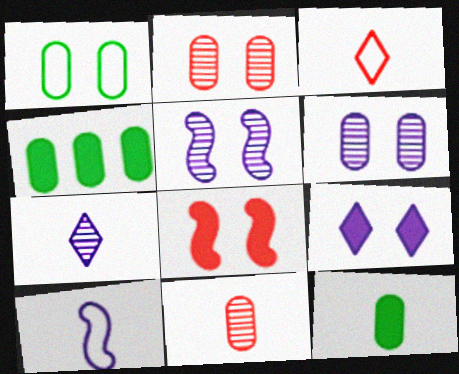[[3, 4, 5]]